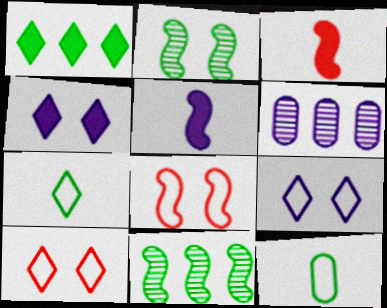[[1, 2, 12], 
[5, 6, 9], 
[5, 8, 11]]